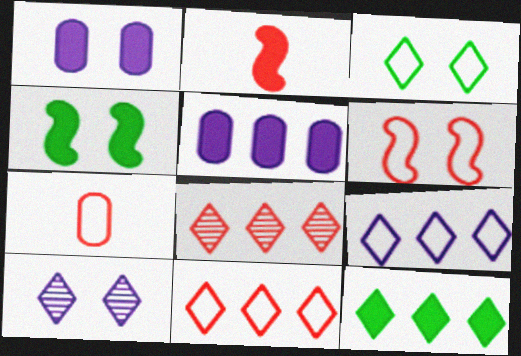[[1, 2, 12], 
[6, 7, 11], 
[8, 9, 12]]